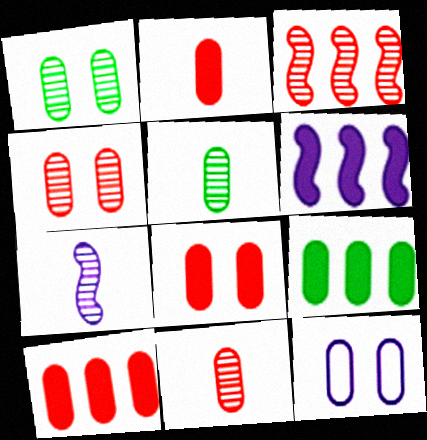[[1, 8, 12], 
[2, 8, 10], 
[5, 10, 12], 
[9, 11, 12]]